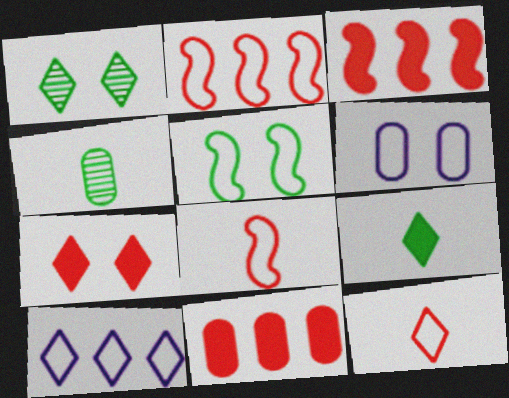[[4, 6, 11]]